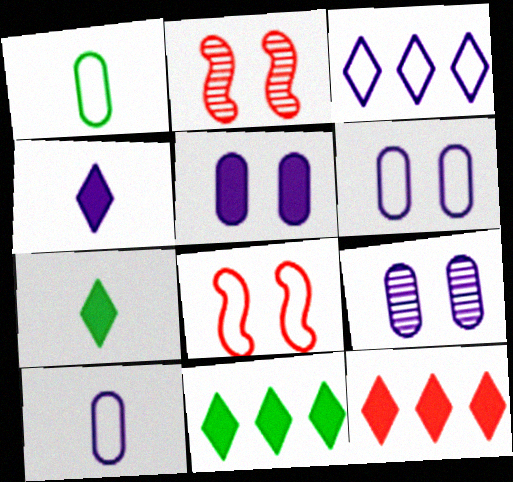[[1, 3, 8], 
[2, 10, 11], 
[5, 6, 9]]